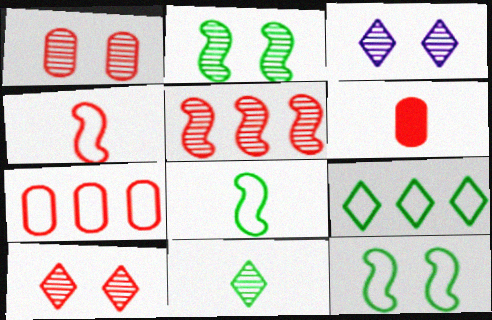[[1, 2, 3], 
[1, 6, 7]]